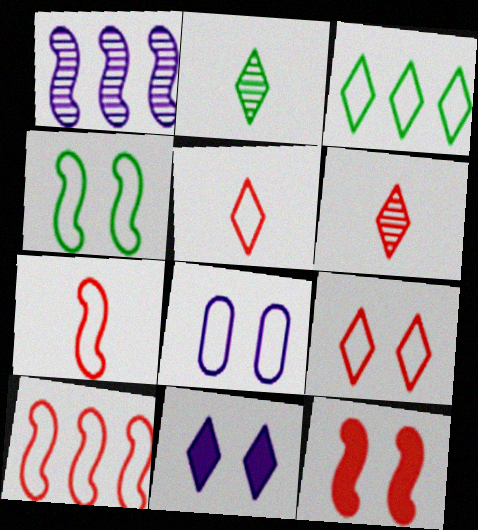[[3, 6, 11], 
[3, 7, 8], 
[4, 8, 9]]